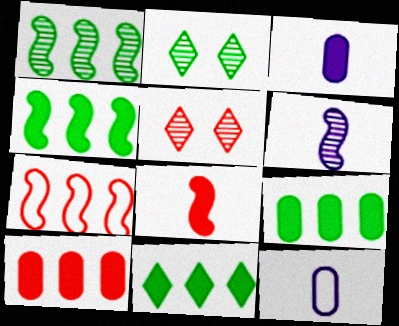[[2, 3, 7], 
[4, 5, 12], 
[4, 9, 11]]